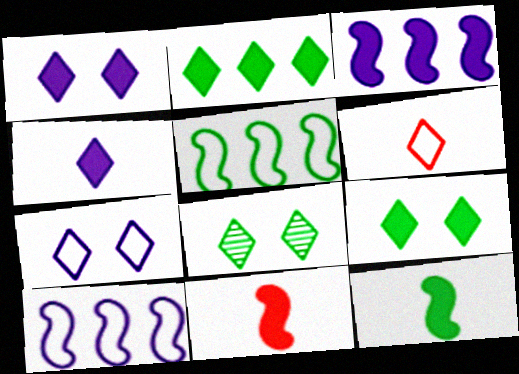[]